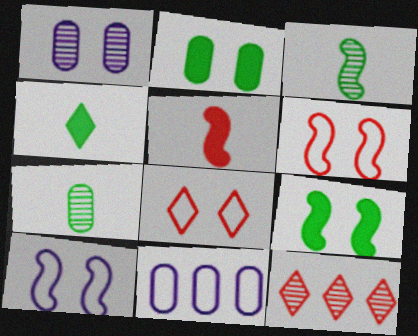[[1, 3, 12], 
[1, 8, 9]]